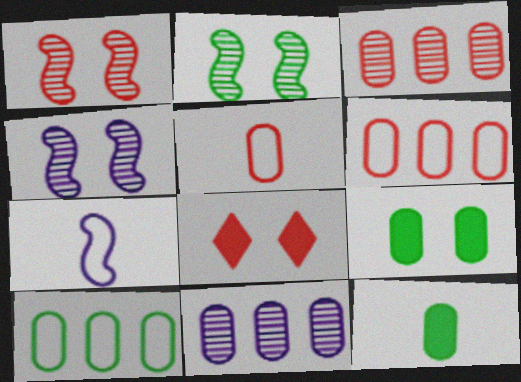[[1, 2, 4], 
[5, 9, 11]]